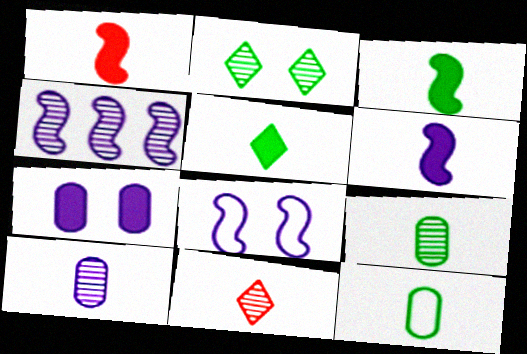[[1, 3, 6], 
[4, 6, 8], 
[6, 11, 12]]